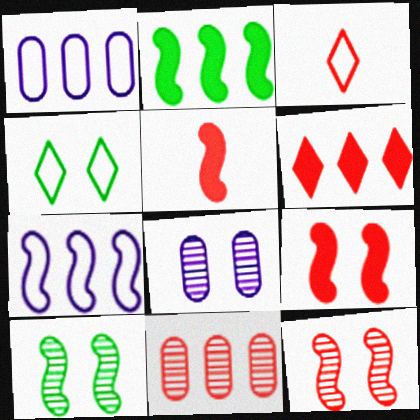[[2, 3, 8], 
[3, 9, 11], 
[4, 8, 9], 
[5, 7, 10]]